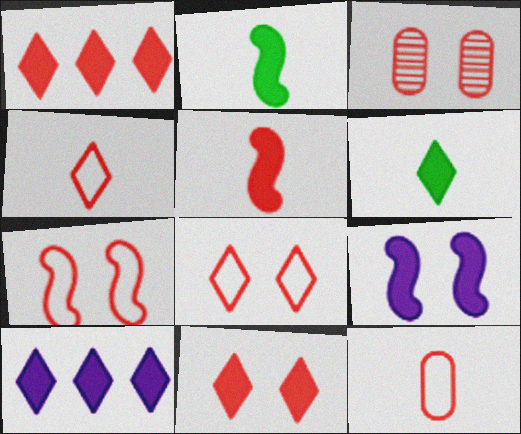[[3, 7, 11], 
[6, 10, 11]]